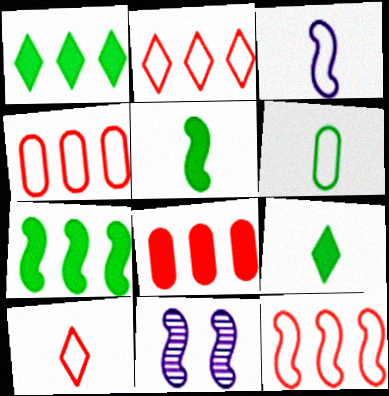[[2, 4, 12], 
[3, 6, 10], 
[4, 9, 11], 
[5, 11, 12]]